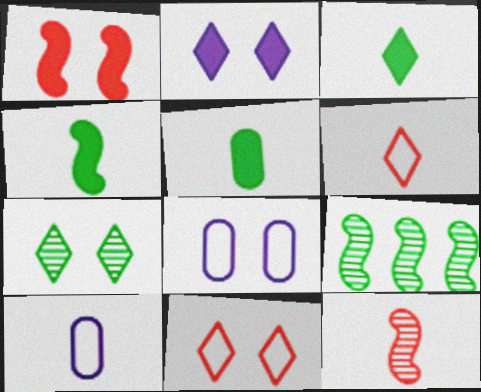[[1, 7, 8], 
[2, 7, 11], 
[3, 4, 5], 
[3, 10, 12]]